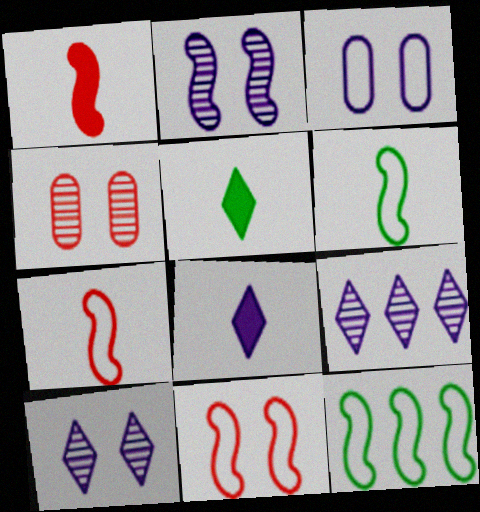[[1, 2, 12], 
[4, 8, 12]]